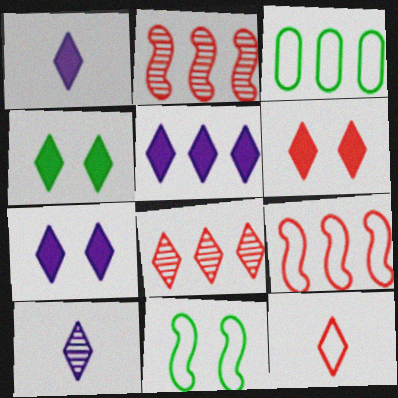[[1, 5, 7], 
[2, 3, 5], 
[4, 6, 7], 
[6, 8, 12]]